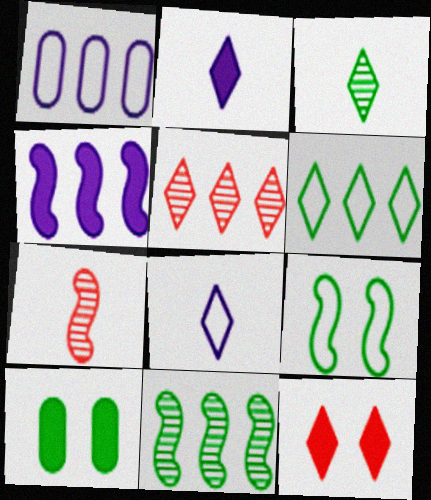[[4, 7, 9]]